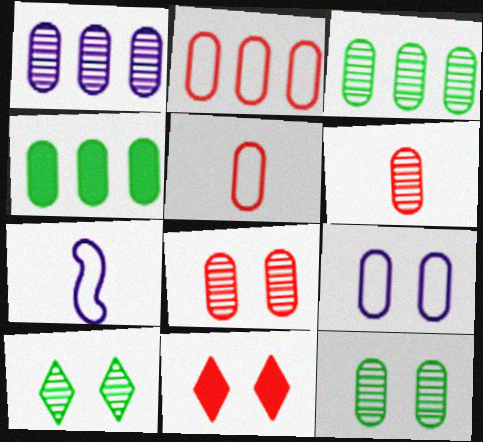[[1, 2, 4], 
[1, 6, 12], 
[3, 7, 11], 
[4, 6, 9]]